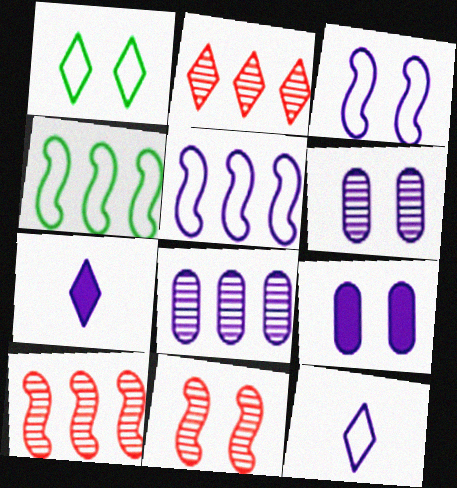[[1, 2, 7], 
[1, 9, 11], 
[3, 7, 8], 
[5, 6, 7]]